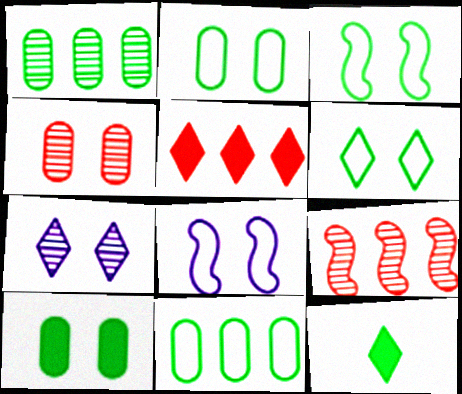[[1, 3, 12], 
[2, 3, 6]]